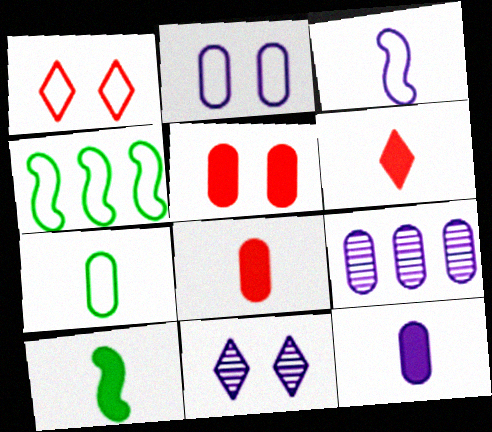[[1, 9, 10], 
[2, 9, 12], 
[4, 8, 11], 
[5, 7, 9], 
[6, 10, 12]]